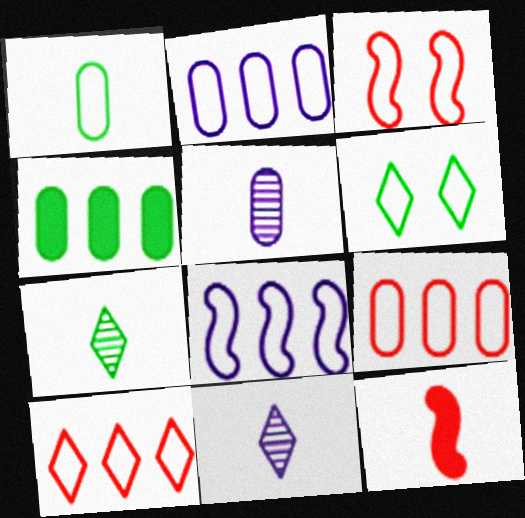[[1, 11, 12], 
[3, 4, 11]]